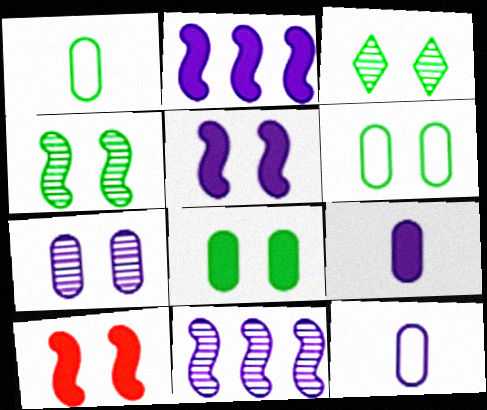[]